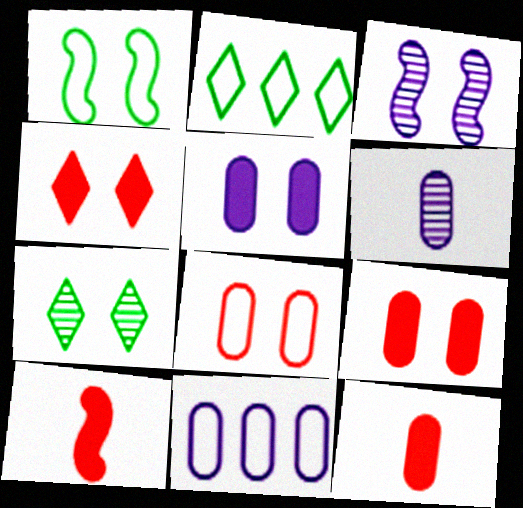[[2, 3, 12], 
[5, 6, 11], 
[7, 10, 11]]